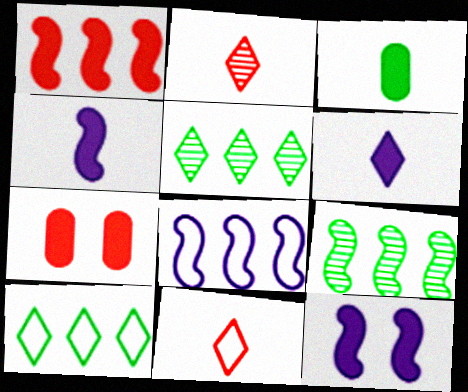[[1, 8, 9]]